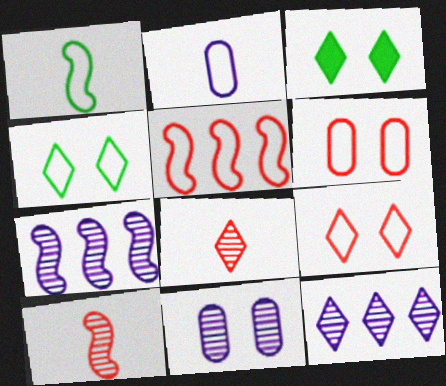[[2, 4, 5]]